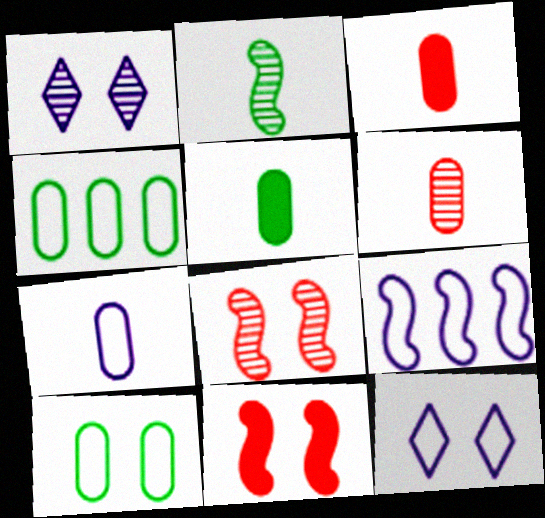[[1, 10, 11], 
[2, 9, 11], 
[5, 6, 7], 
[7, 9, 12]]